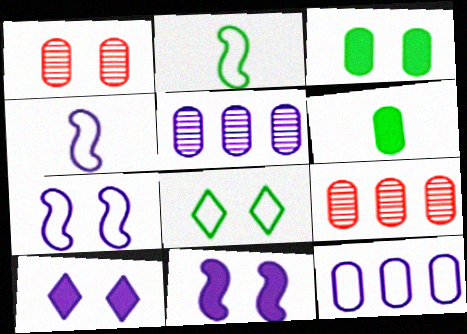[[1, 6, 12], 
[1, 8, 11], 
[2, 9, 10], 
[4, 5, 10]]